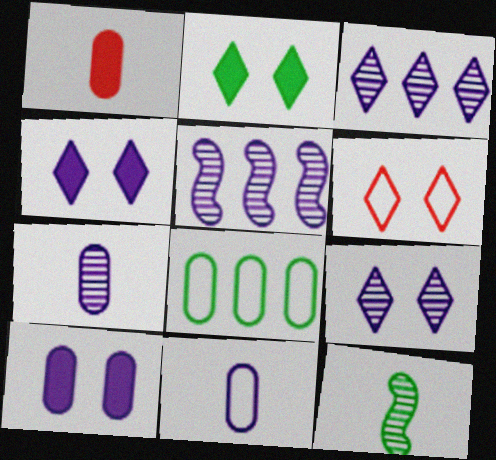[[2, 6, 9], 
[2, 8, 12], 
[4, 5, 11], 
[5, 7, 9]]